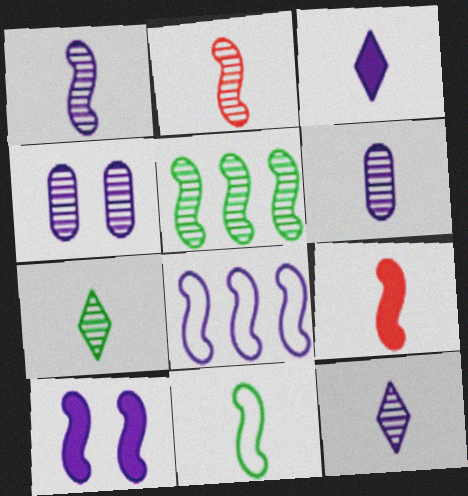[[1, 6, 12], 
[1, 8, 10], 
[1, 9, 11], 
[2, 6, 7], 
[3, 4, 8]]